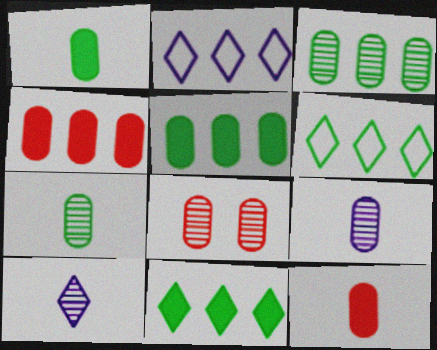[[3, 8, 9]]